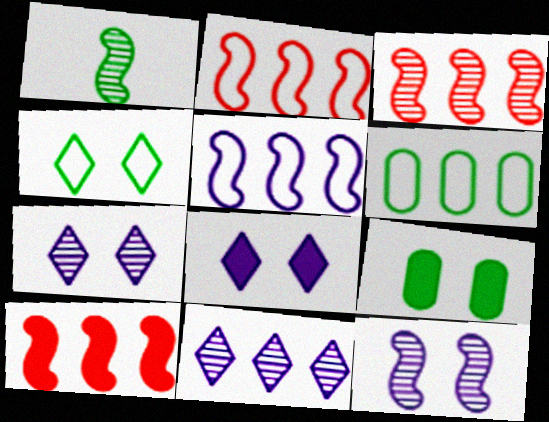[[1, 3, 12], 
[2, 3, 10], 
[6, 10, 11]]